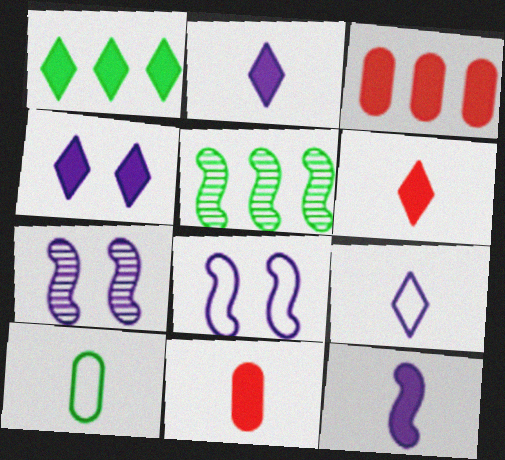[[1, 4, 6]]